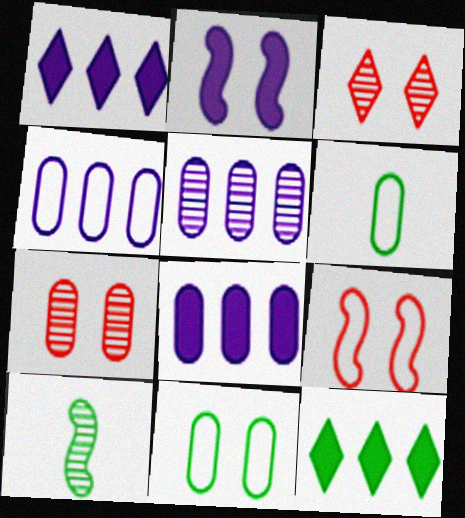[[2, 3, 11], 
[3, 5, 10], 
[4, 5, 8], 
[6, 7, 8], 
[10, 11, 12]]